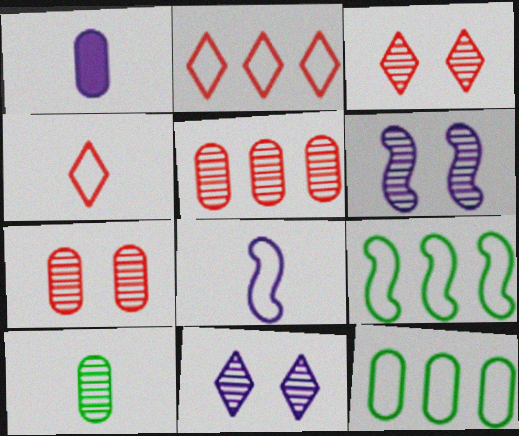[[1, 3, 9], 
[1, 7, 12]]